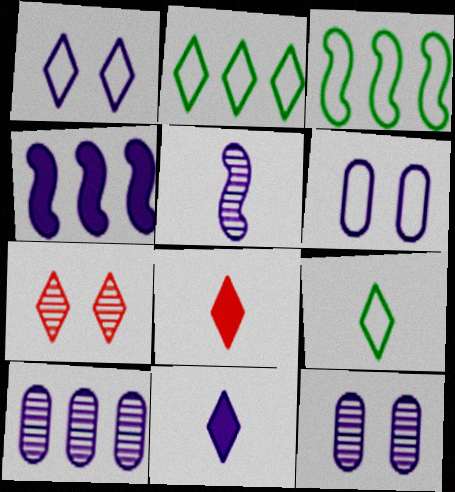[[2, 7, 11], 
[3, 8, 12]]